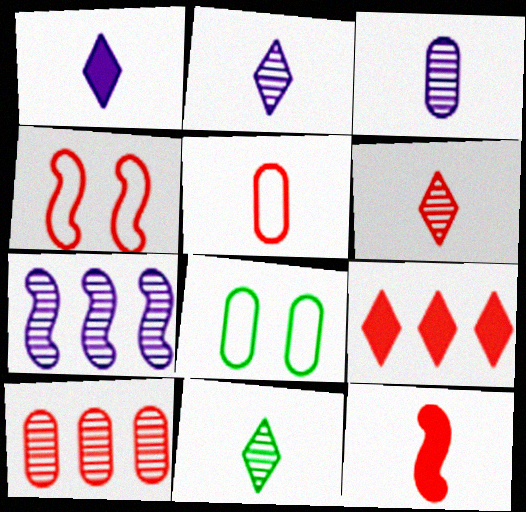[[2, 6, 11], 
[5, 6, 12]]